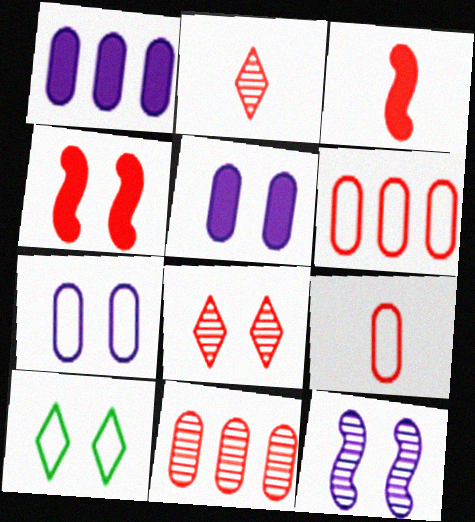[[2, 3, 9], 
[2, 4, 6], 
[3, 6, 8]]